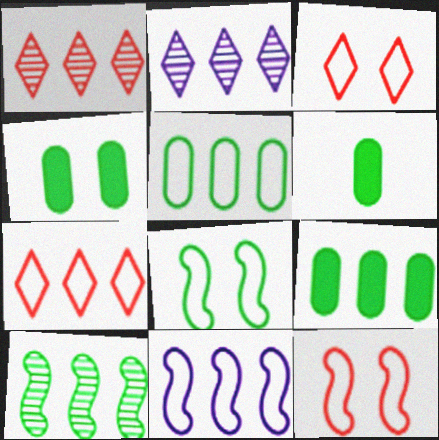[[1, 9, 11], 
[2, 6, 12], 
[4, 6, 9], 
[5, 7, 11]]